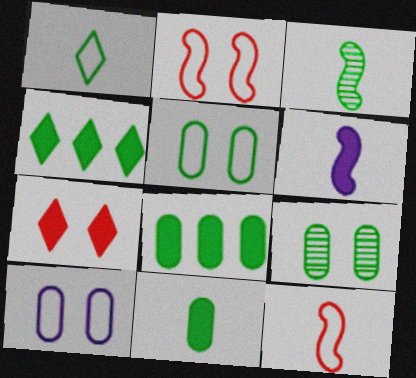[[1, 3, 11], 
[3, 4, 5], 
[3, 6, 12], 
[6, 7, 8]]